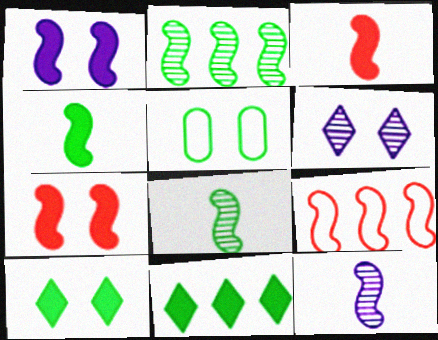[[1, 8, 9], 
[5, 6, 7], 
[5, 8, 11]]